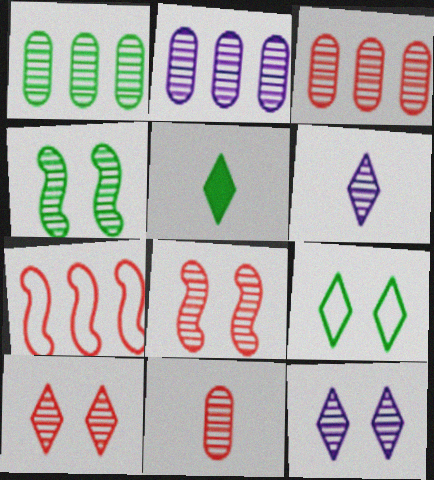[[1, 2, 3], 
[1, 6, 8], 
[3, 4, 6]]